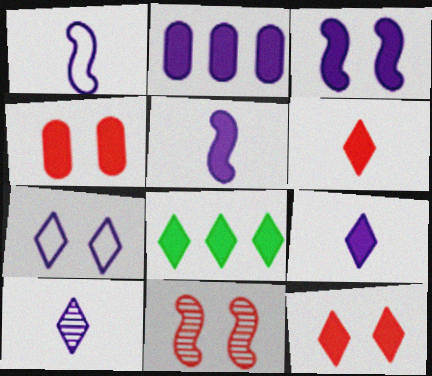[[2, 3, 9], 
[4, 5, 8], 
[8, 9, 12]]